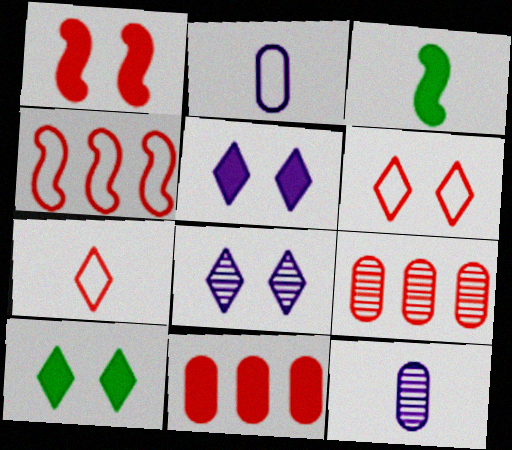[[1, 7, 9], 
[3, 5, 11], 
[3, 7, 12], 
[4, 10, 12], 
[6, 8, 10]]